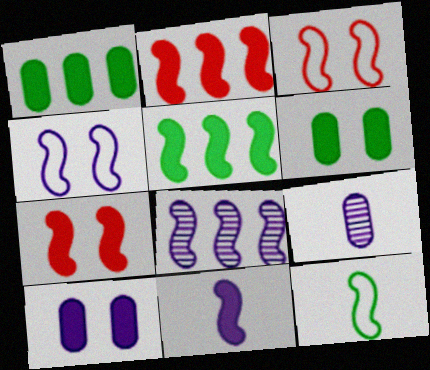[[4, 8, 11], 
[5, 7, 11], 
[7, 8, 12]]